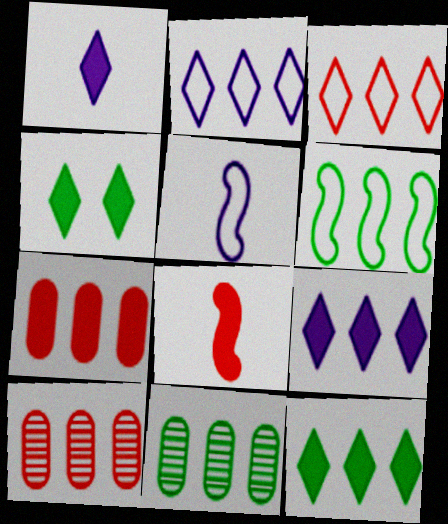[[4, 5, 10], 
[6, 9, 10], 
[6, 11, 12]]